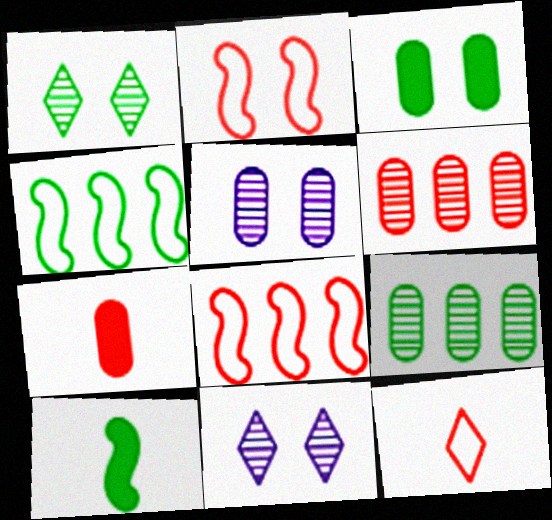[[2, 3, 11], 
[4, 7, 11]]